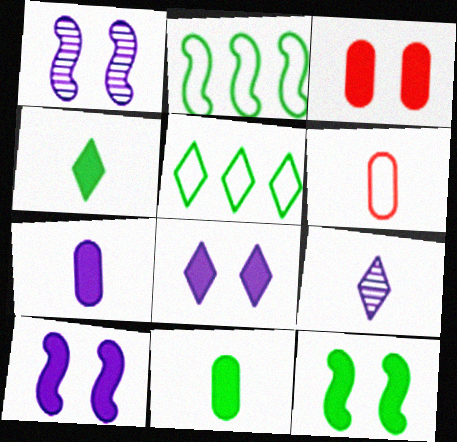[[2, 3, 9], 
[3, 8, 12]]